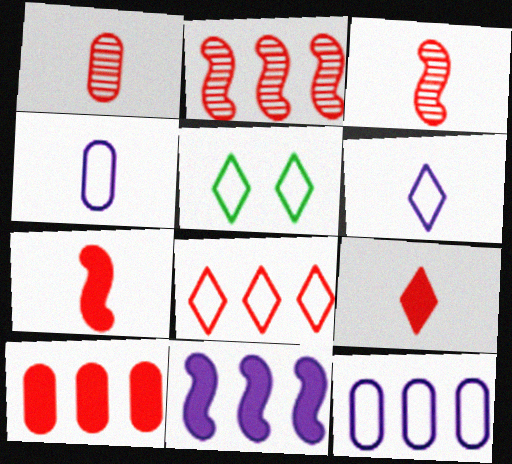[[1, 5, 11], 
[2, 8, 10], 
[5, 6, 8]]